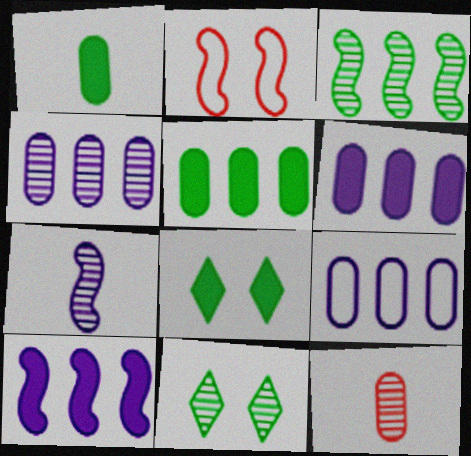[[4, 6, 9]]